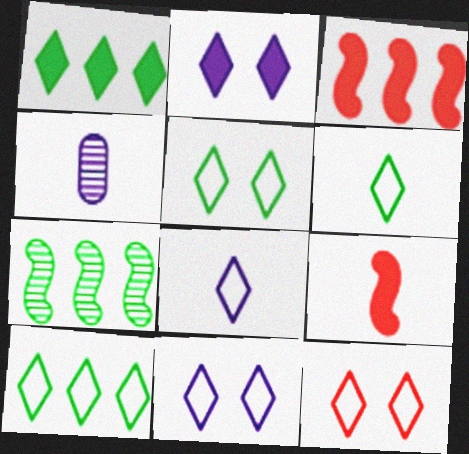[[3, 4, 5], 
[4, 6, 9], 
[5, 6, 10], 
[5, 11, 12], 
[8, 10, 12]]